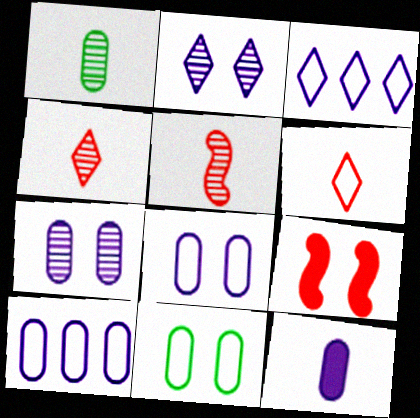[[1, 3, 9], 
[2, 9, 11], 
[7, 10, 12]]